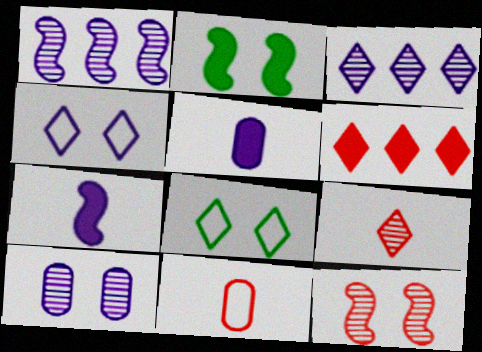[[1, 4, 5], 
[2, 3, 11], 
[2, 5, 6], 
[6, 11, 12]]